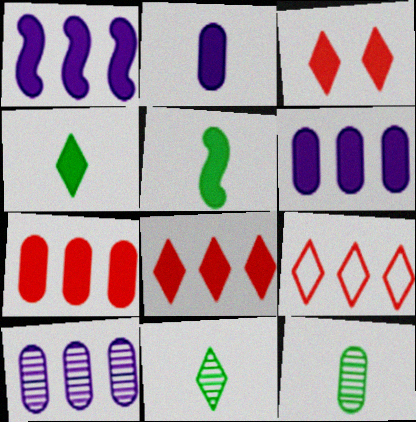[[3, 5, 6]]